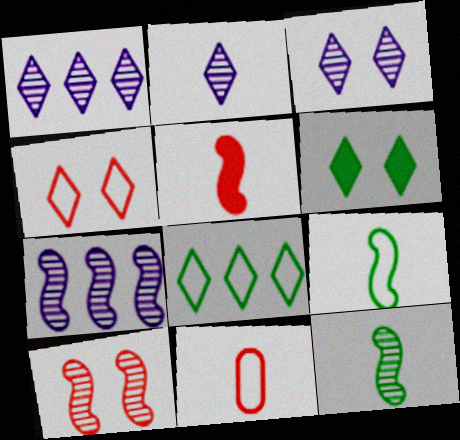[[1, 2, 3], 
[3, 4, 6], 
[6, 7, 11], 
[7, 10, 12]]